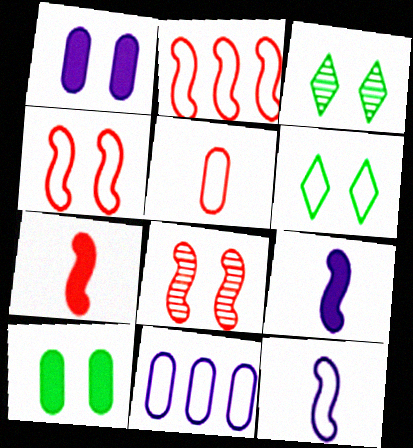[[1, 3, 4], 
[1, 6, 8], 
[2, 7, 8], 
[3, 7, 11]]